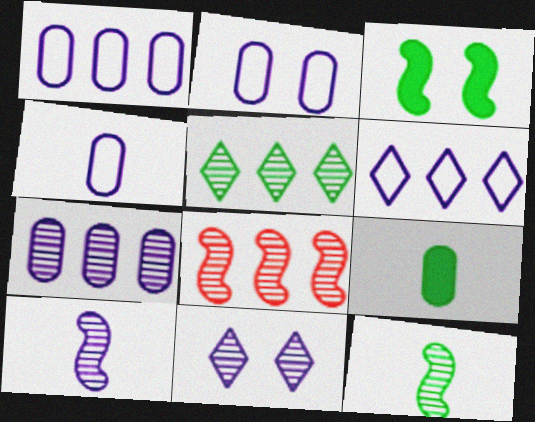[[1, 2, 4], 
[5, 7, 8], 
[7, 10, 11]]